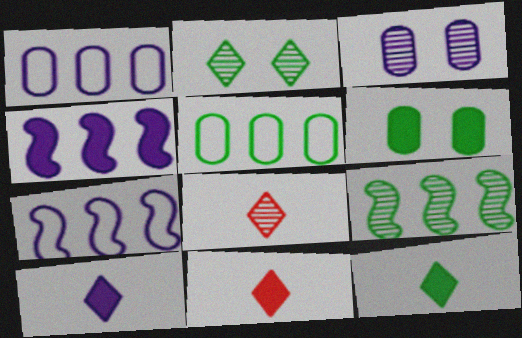[[3, 7, 10], 
[3, 8, 9], 
[4, 6, 11], 
[6, 7, 8], 
[10, 11, 12]]